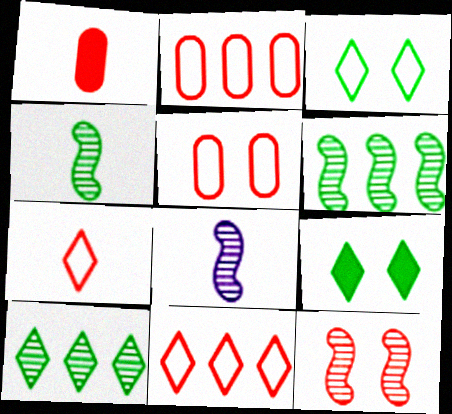[[1, 11, 12], 
[2, 8, 9], 
[6, 8, 12]]